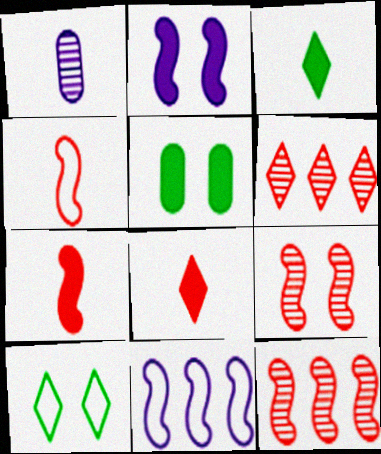[[1, 3, 4]]